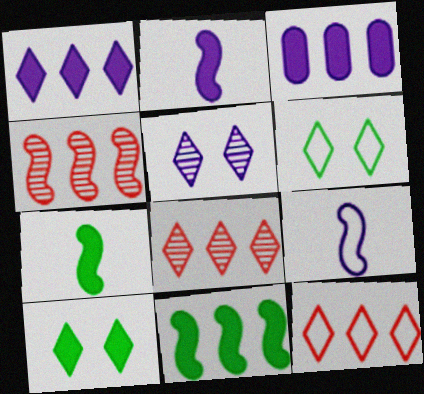[[3, 5, 9]]